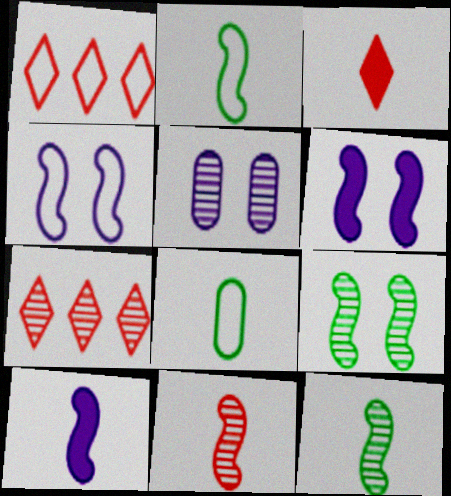[[1, 4, 8], 
[2, 10, 11], 
[5, 7, 12], 
[6, 7, 8]]